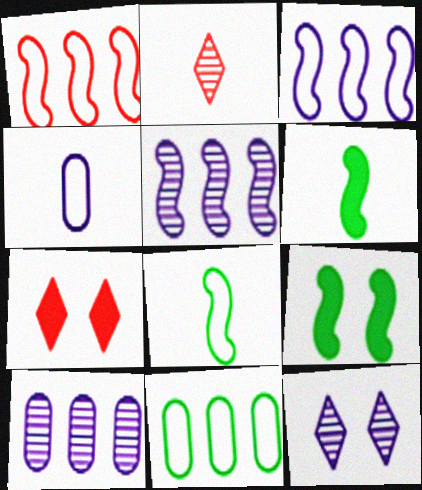[[2, 4, 6], 
[7, 8, 10]]